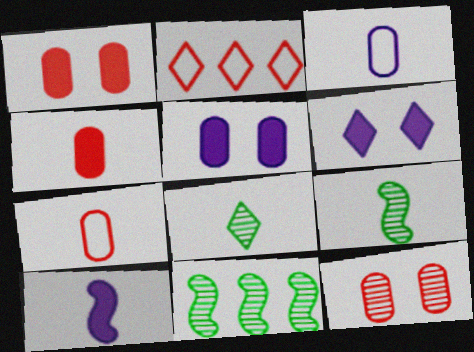[[2, 5, 9], 
[2, 6, 8], 
[6, 7, 11], 
[7, 8, 10]]